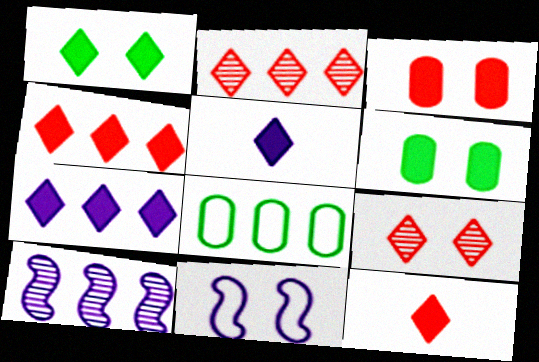[[1, 4, 5], 
[1, 7, 12], 
[4, 8, 10], 
[6, 9, 11]]